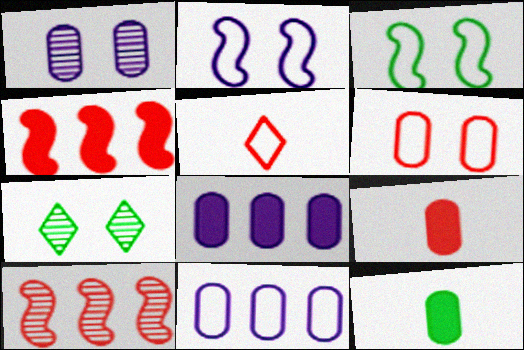[[3, 5, 11]]